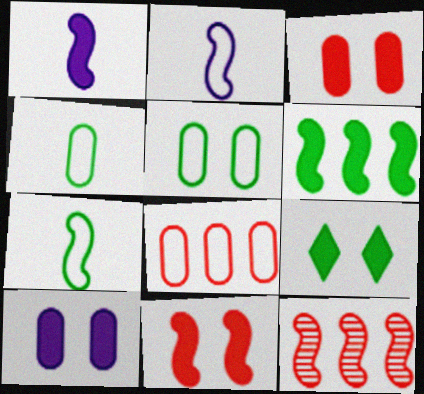[[1, 6, 11], 
[9, 10, 11]]